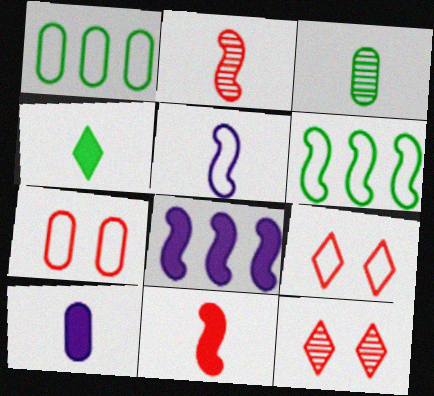[[1, 5, 9], 
[3, 8, 9], 
[4, 10, 11], 
[6, 10, 12]]